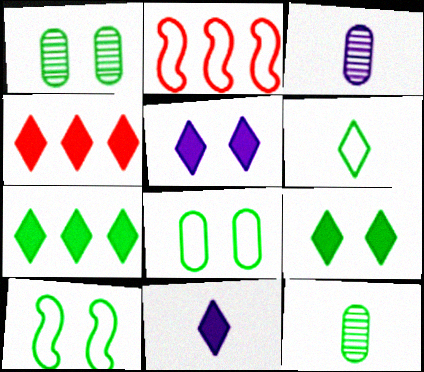[[1, 2, 11], 
[1, 9, 10], 
[2, 3, 9], 
[2, 5, 12], 
[3, 4, 10], 
[4, 9, 11], 
[7, 10, 12]]